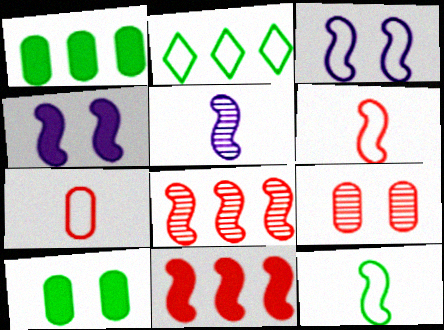[[2, 3, 7], 
[4, 8, 12]]